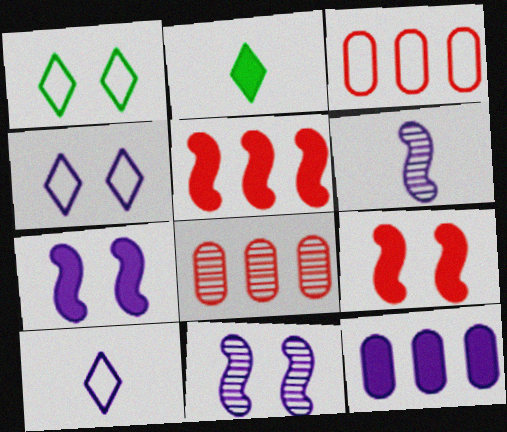[[2, 3, 11], 
[2, 9, 12], 
[4, 6, 12], 
[10, 11, 12]]